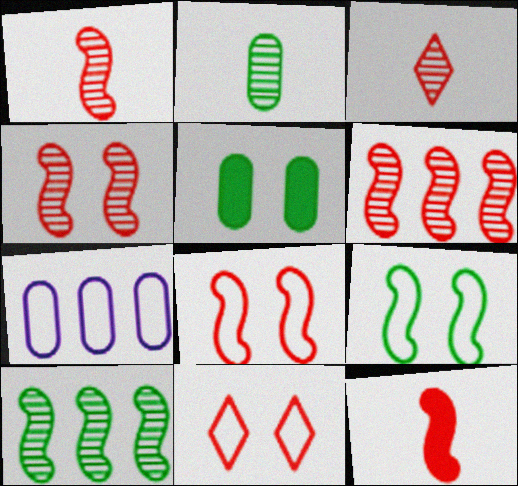[[1, 4, 6], 
[6, 8, 12]]